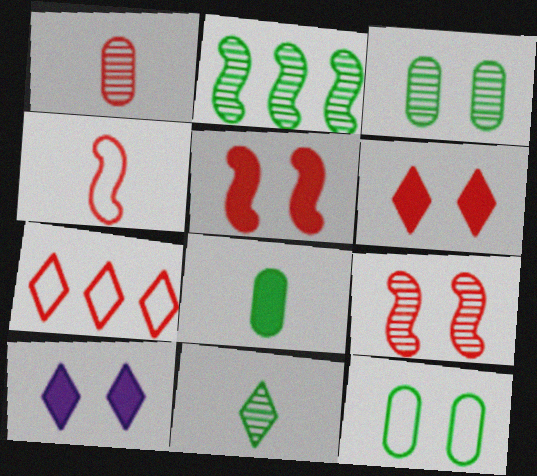[[1, 5, 7], 
[2, 3, 11], 
[7, 10, 11], 
[9, 10, 12]]